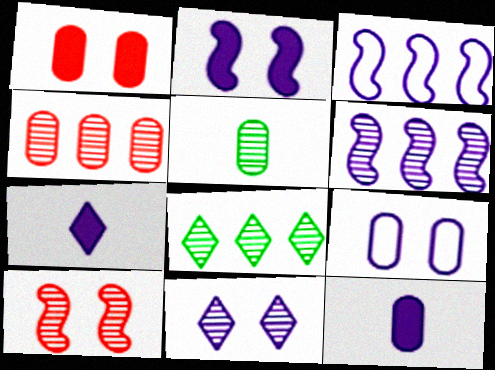[[2, 9, 11], 
[3, 11, 12], 
[4, 6, 8], 
[6, 7, 9]]